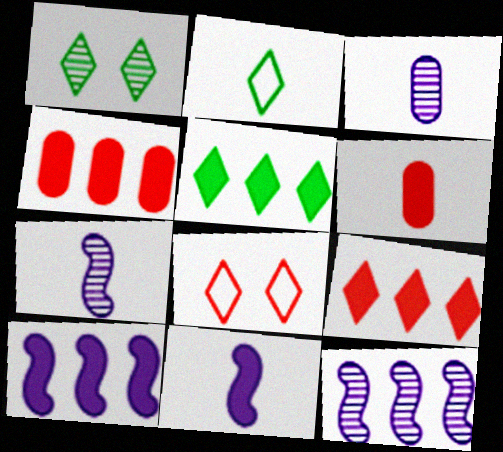[[1, 2, 5], 
[2, 6, 7], 
[4, 5, 10]]